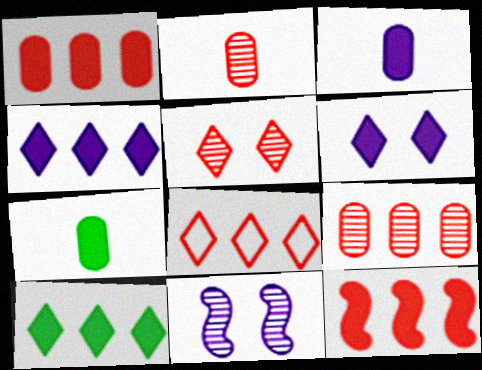[[6, 7, 12], 
[7, 8, 11], 
[8, 9, 12]]